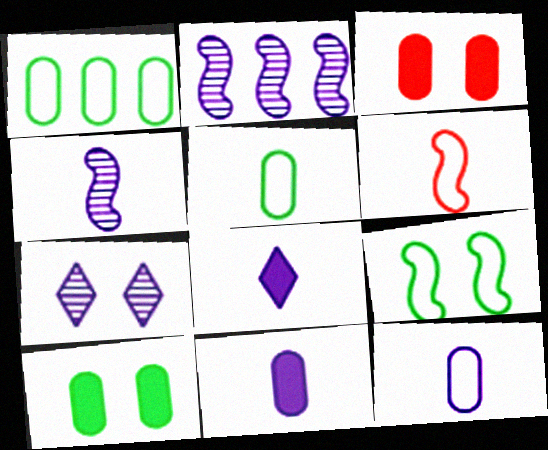[[3, 7, 9], 
[4, 8, 12]]